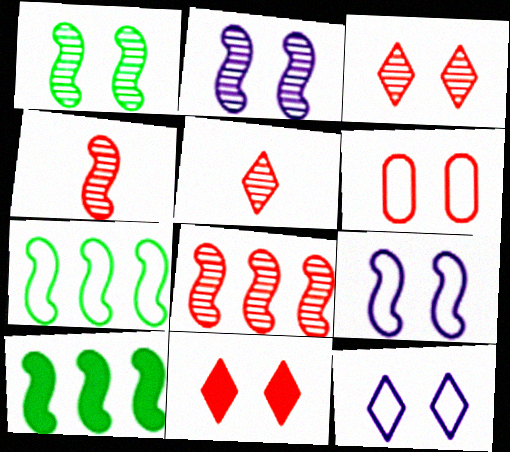[[4, 9, 10]]